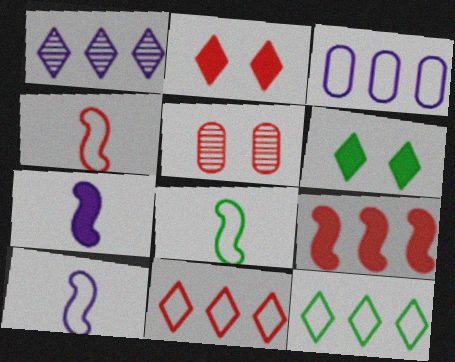[[4, 8, 10], 
[5, 7, 12]]